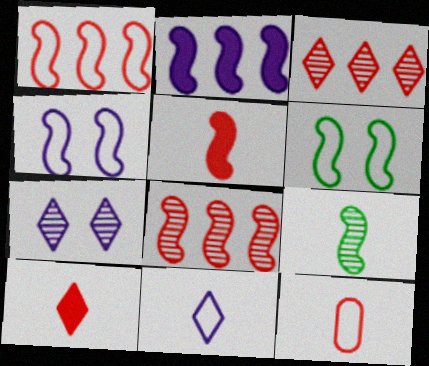[]